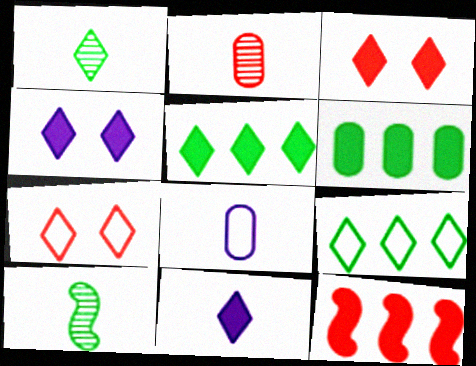[[2, 7, 12], 
[3, 5, 11]]